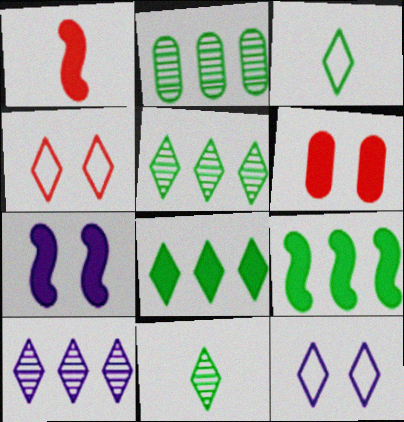[[1, 2, 12], 
[1, 7, 9]]